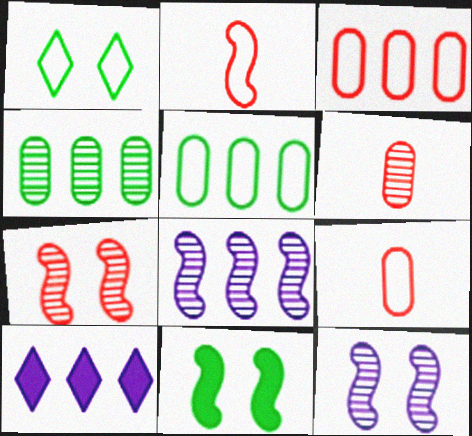[[2, 8, 11]]